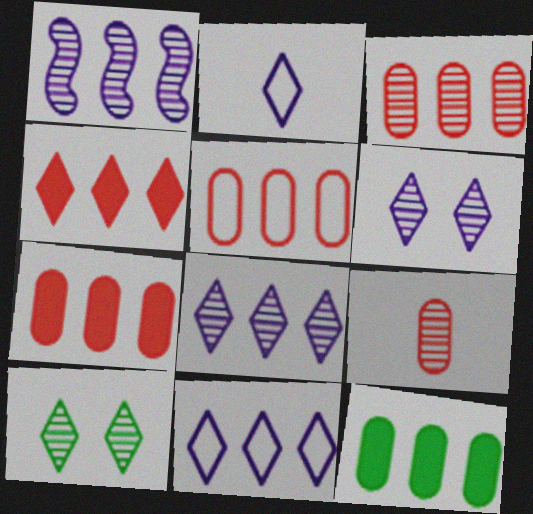[[1, 9, 10], 
[2, 4, 10], 
[3, 5, 7]]